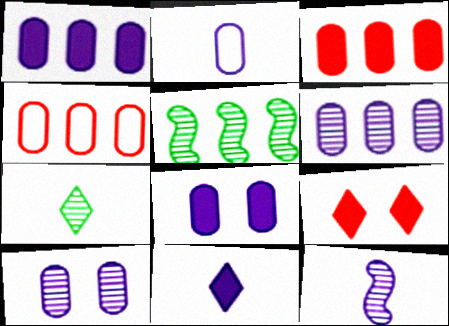[[1, 2, 10], 
[2, 5, 9], 
[2, 6, 8], 
[2, 11, 12]]